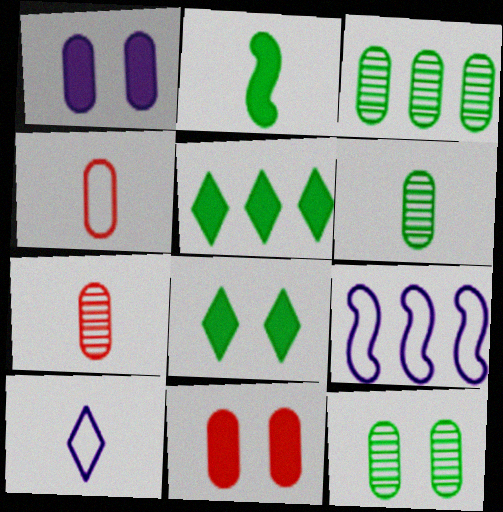[[1, 3, 4], 
[2, 7, 10], 
[3, 6, 12], 
[7, 8, 9]]